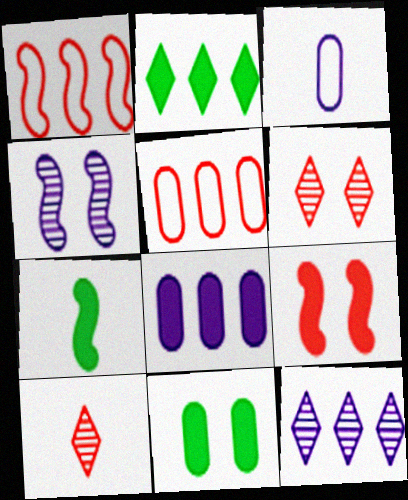[[1, 4, 7], 
[2, 7, 11], 
[3, 7, 10], 
[5, 9, 10]]